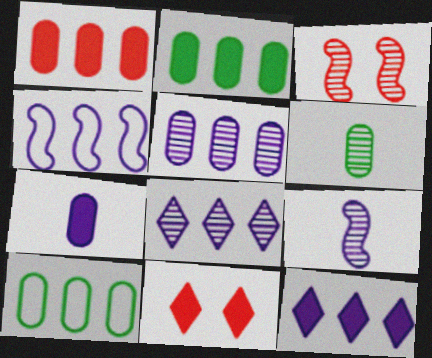[[1, 5, 10], 
[3, 6, 8], 
[4, 5, 12], 
[4, 6, 11], 
[9, 10, 11]]